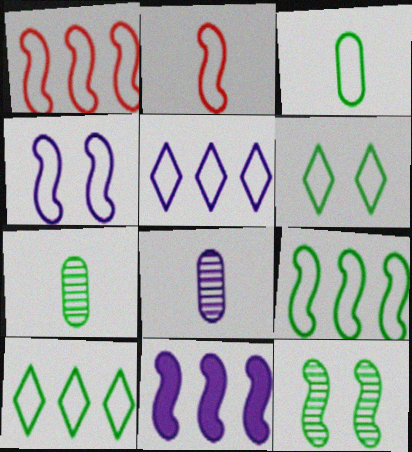[[2, 4, 9], 
[2, 11, 12], 
[3, 6, 9]]